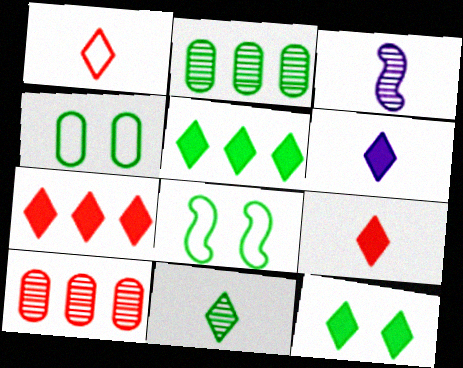[[1, 6, 11], 
[3, 4, 7], 
[6, 7, 12], 
[6, 8, 10]]